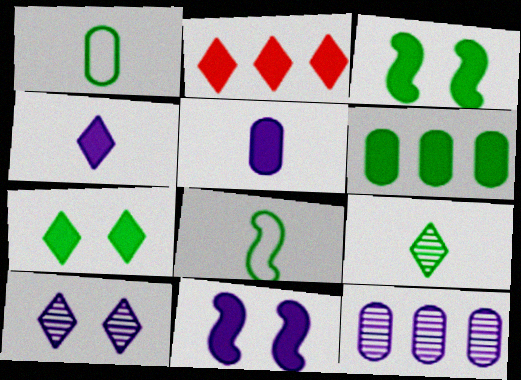[[2, 3, 5], 
[2, 4, 7]]